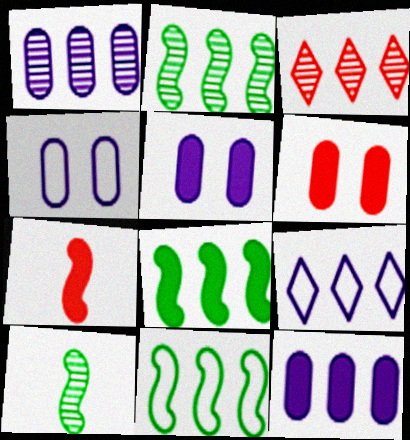[[1, 2, 3], 
[2, 8, 11], 
[3, 11, 12], 
[6, 9, 10]]